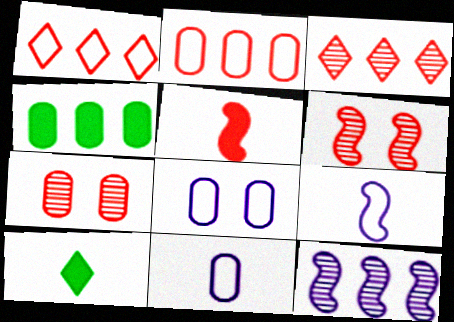[[1, 4, 12], 
[1, 5, 7], 
[4, 7, 11]]